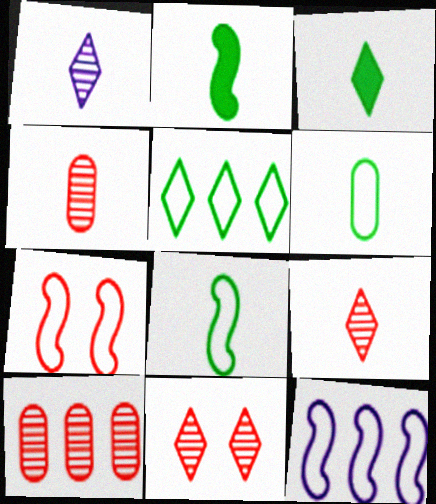[[7, 8, 12]]